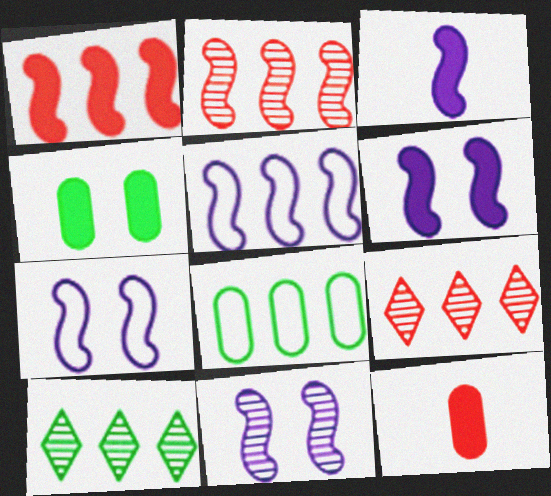[[3, 5, 11], 
[6, 7, 11], 
[7, 10, 12]]